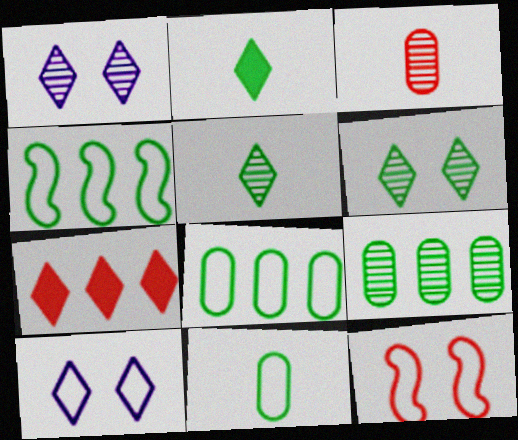[[3, 7, 12], 
[5, 7, 10]]